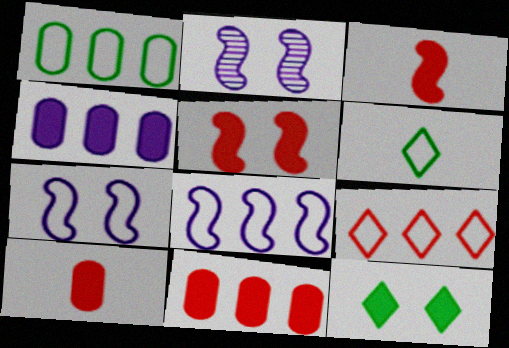[[1, 8, 9], 
[2, 6, 11], 
[3, 4, 12]]